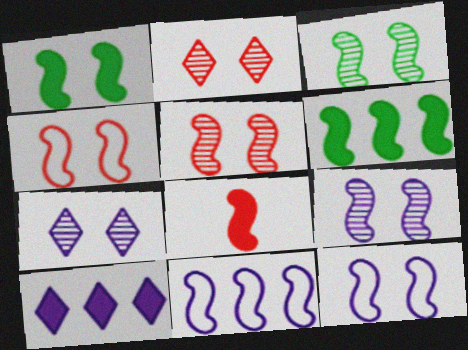[[1, 4, 9], 
[1, 5, 12], 
[3, 5, 9], 
[3, 8, 11]]